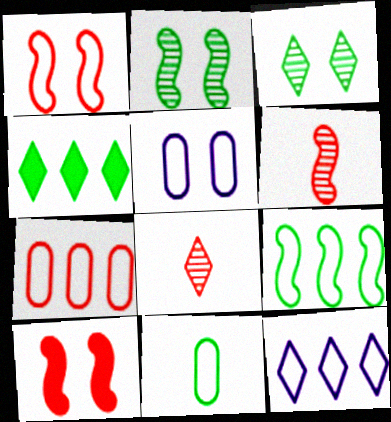[[1, 11, 12], 
[2, 4, 11], 
[3, 5, 10], 
[4, 5, 6], 
[5, 7, 11], 
[7, 8, 10], 
[7, 9, 12]]